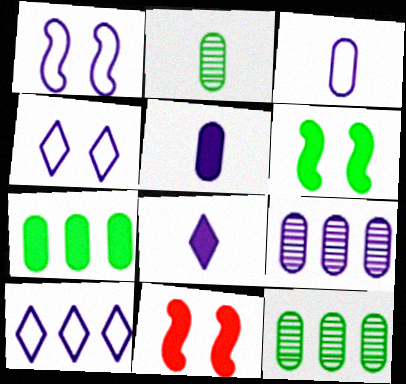[[1, 3, 10], 
[1, 8, 9], 
[2, 10, 11], 
[7, 8, 11]]